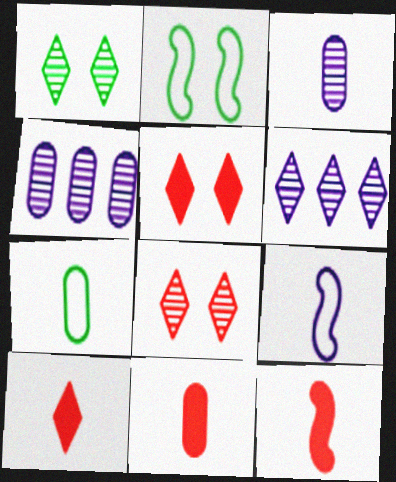[[2, 4, 10], 
[2, 6, 11], 
[3, 7, 11], 
[10, 11, 12]]